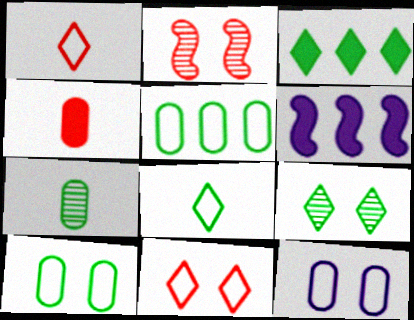[[3, 8, 9], 
[6, 7, 11]]